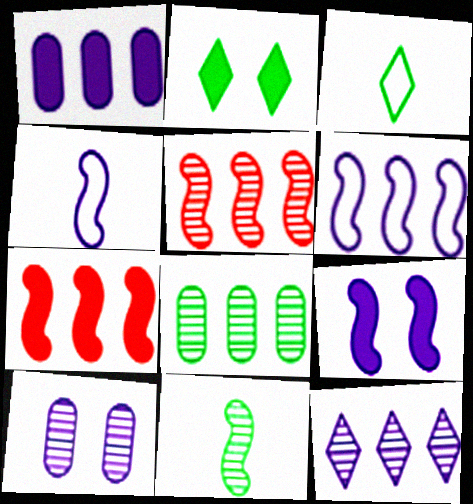[[1, 6, 12], 
[3, 7, 10], 
[5, 8, 12]]